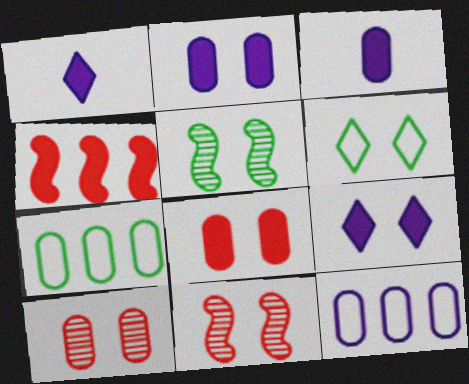[[1, 7, 11], 
[2, 6, 11], 
[3, 7, 10]]